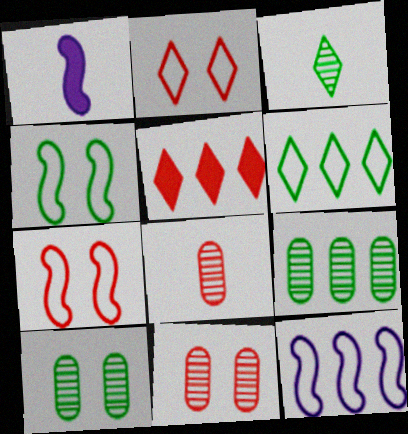[[1, 2, 9], 
[1, 6, 11], 
[5, 7, 8], 
[5, 9, 12]]